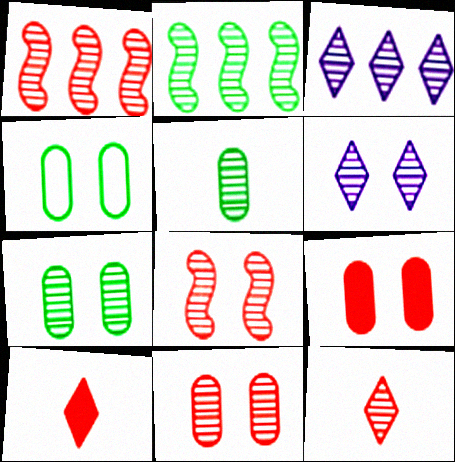[[1, 5, 6], 
[1, 11, 12], 
[3, 5, 8], 
[6, 7, 8]]